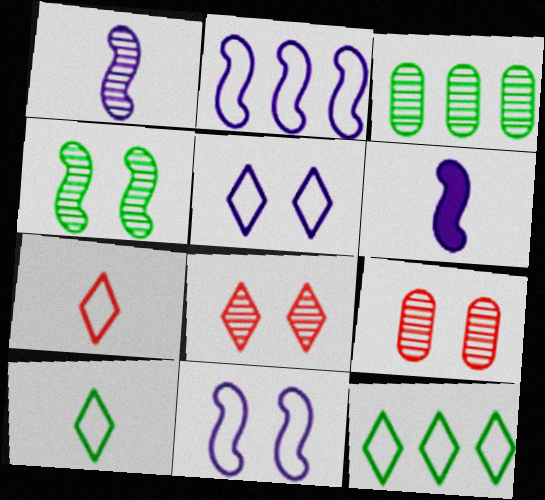[[1, 3, 8], 
[5, 7, 12], 
[6, 9, 12]]